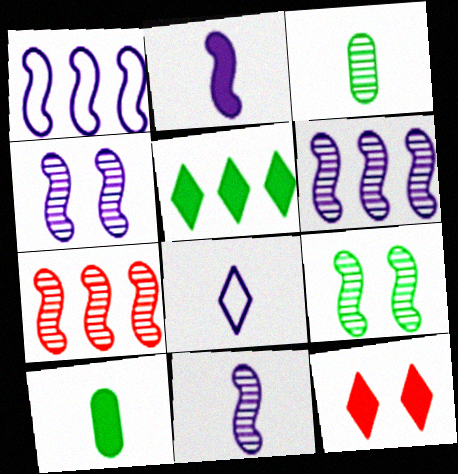[[1, 2, 4], 
[1, 3, 12], 
[4, 6, 11], 
[7, 9, 11]]